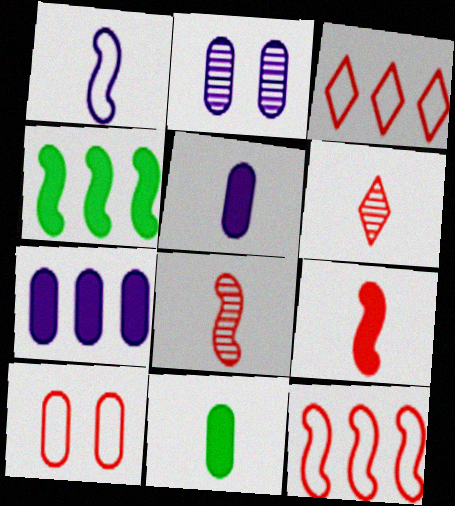[[1, 6, 11]]